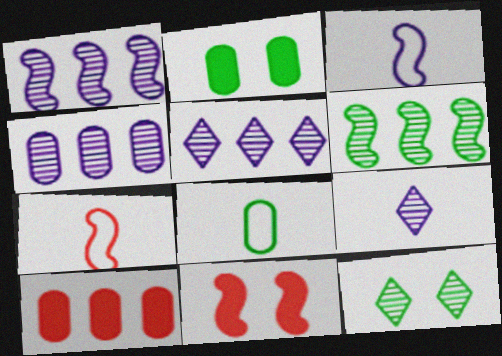[[1, 4, 5], 
[2, 5, 7], 
[3, 6, 11], 
[3, 10, 12], 
[5, 8, 11]]